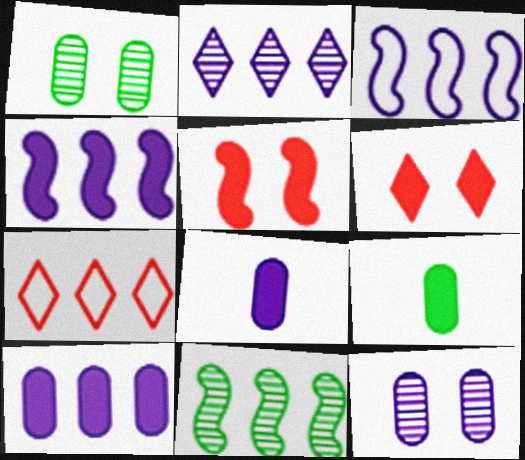[[2, 3, 10], 
[4, 6, 9], 
[7, 10, 11]]